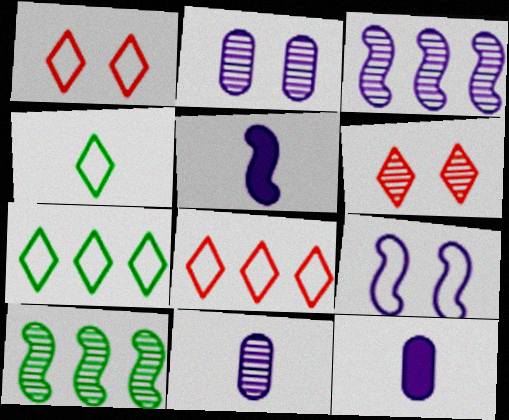[[1, 10, 12], 
[3, 5, 9], 
[6, 10, 11]]